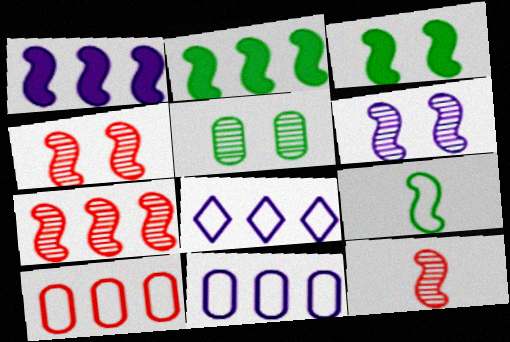[[1, 4, 9], 
[4, 7, 12]]